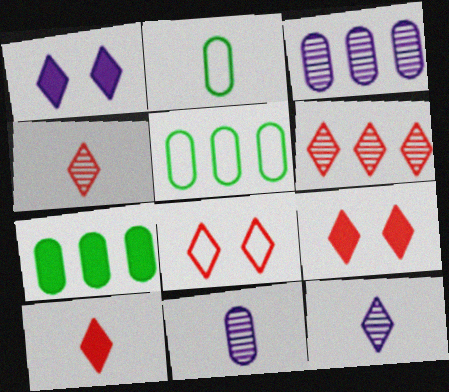[[6, 8, 10]]